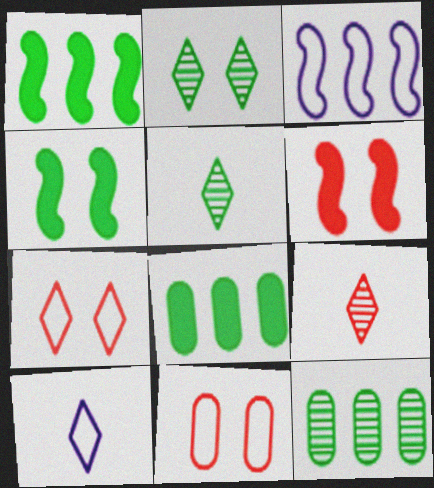[[6, 10, 12]]